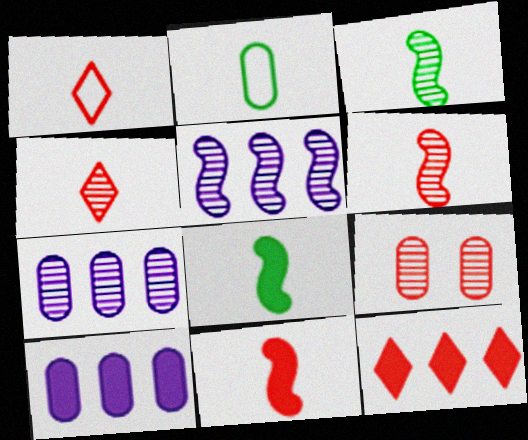[[2, 9, 10]]